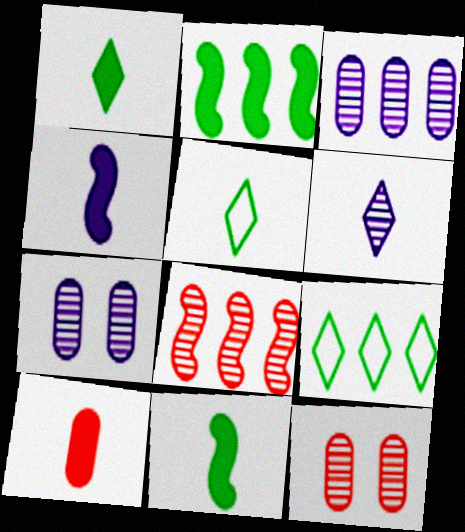[[1, 4, 10], 
[4, 9, 12]]